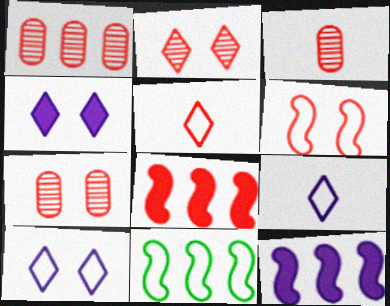[[1, 3, 7], 
[3, 4, 11], 
[5, 7, 8]]